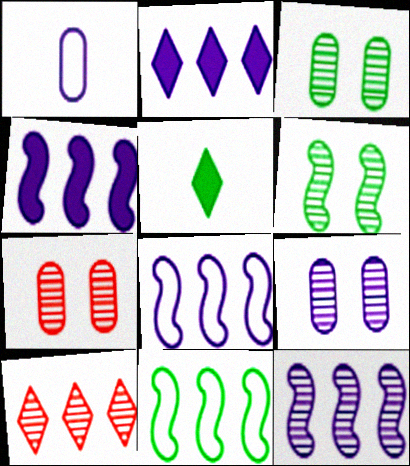[[3, 5, 11], 
[3, 7, 9], 
[4, 8, 12], 
[5, 7, 8]]